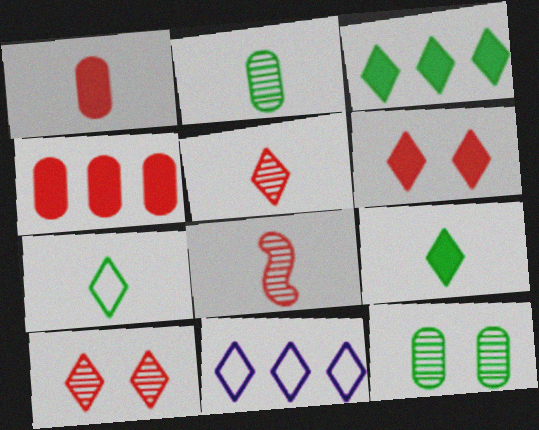[[9, 10, 11]]